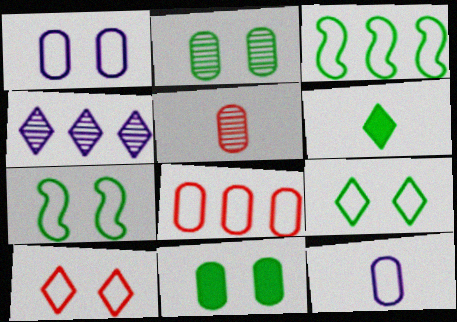[[1, 7, 10], 
[2, 3, 6], 
[3, 10, 12], 
[4, 6, 10]]